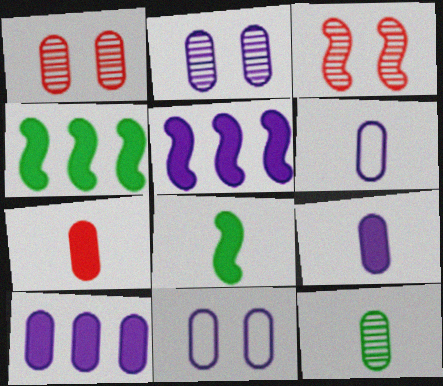[[2, 6, 10], 
[6, 7, 12]]